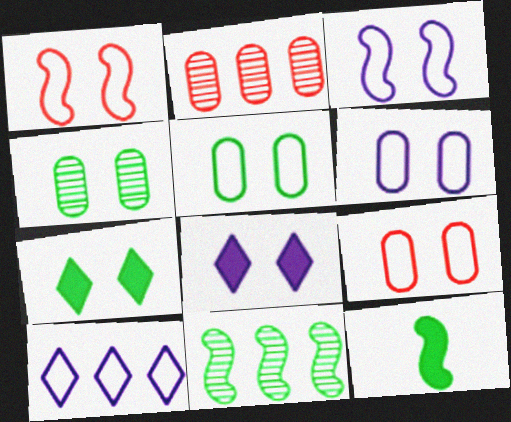[[1, 4, 8], 
[5, 6, 9]]